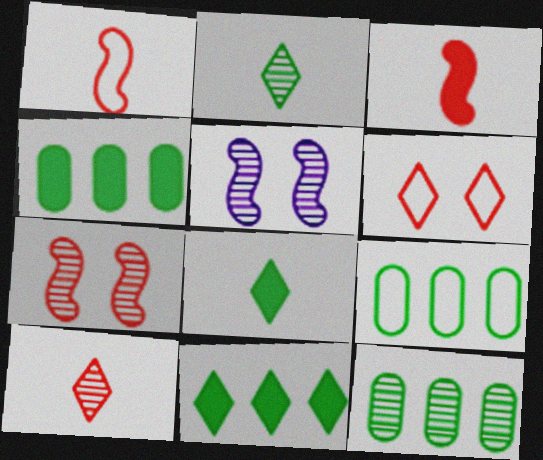[[4, 9, 12], 
[5, 10, 12]]